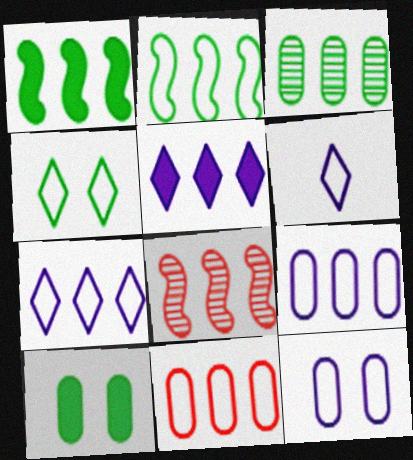[[2, 7, 11], 
[6, 8, 10]]